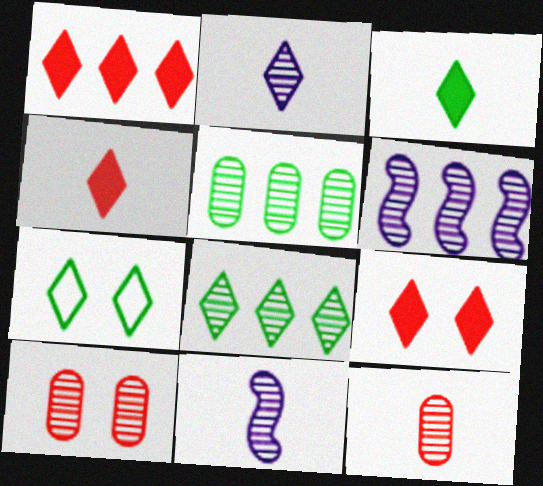[[1, 2, 7], 
[1, 4, 9], 
[3, 7, 8], 
[8, 10, 11]]